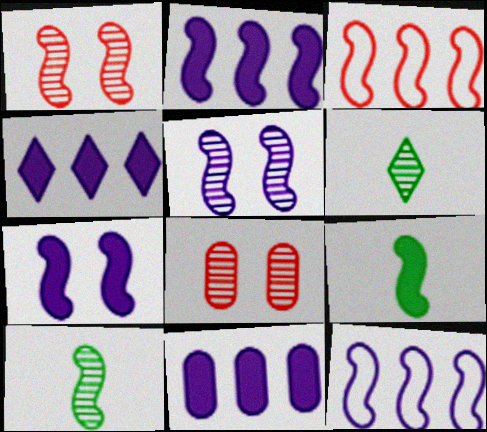[[1, 9, 12], 
[2, 4, 11], 
[3, 5, 9], 
[3, 7, 10]]